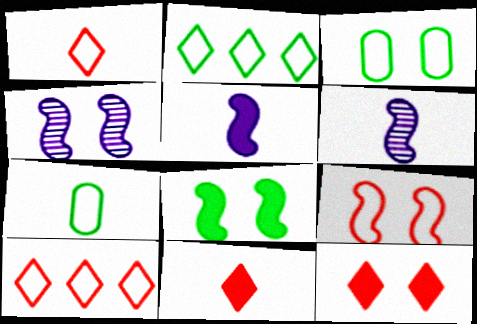[[3, 4, 12], 
[4, 8, 9], 
[6, 7, 11]]